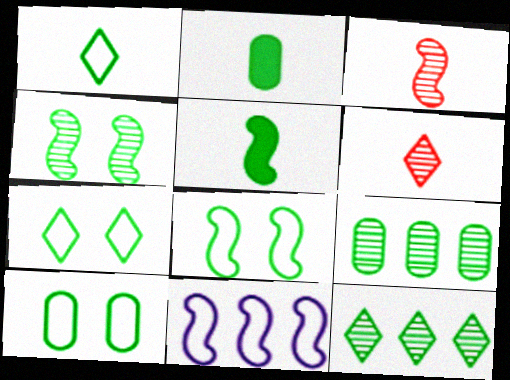[[2, 8, 12], 
[2, 9, 10], 
[5, 7, 9], 
[5, 10, 12], 
[7, 8, 10]]